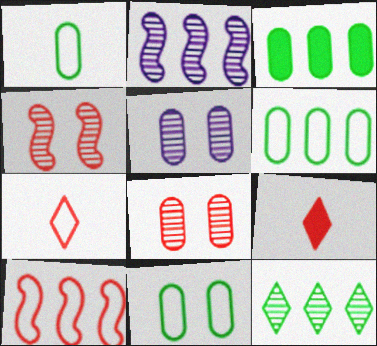[[1, 6, 11], 
[2, 9, 11], 
[8, 9, 10]]